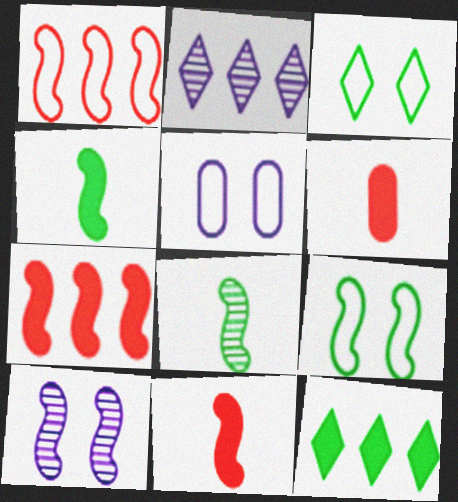[[1, 4, 10], 
[2, 6, 9]]